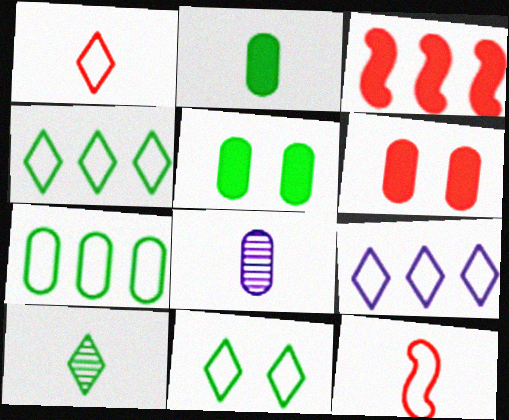[[1, 9, 11], 
[3, 8, 11], 
[6, 7, 8]]